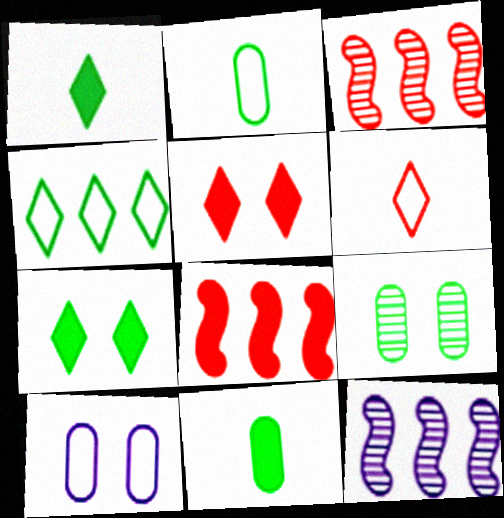[[1, 3, 10], 
[2, 5, 12]]